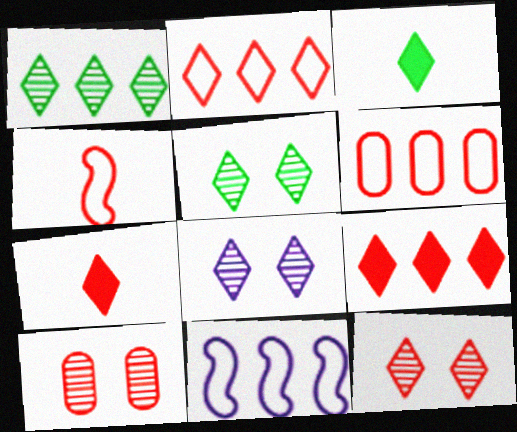[[2, 3, 8], 
[2, 7, 12], 
[3, 10, 11], 
[4, 9, 10], 
[5, 8, 12]]